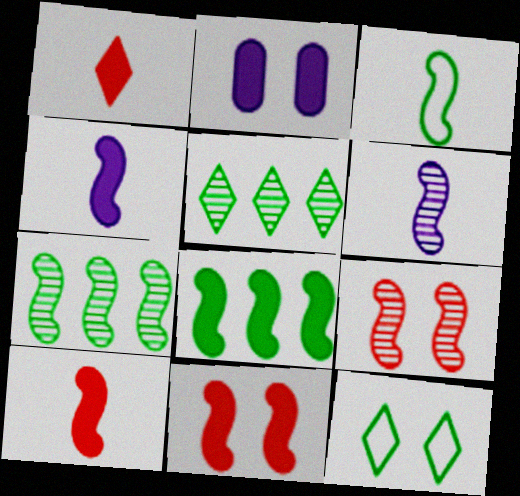[[1, 2, 8], 
[2, 9, 12], 
[3, 6, 10], 
[4, 8, 11], 
[6, 7, 9]]